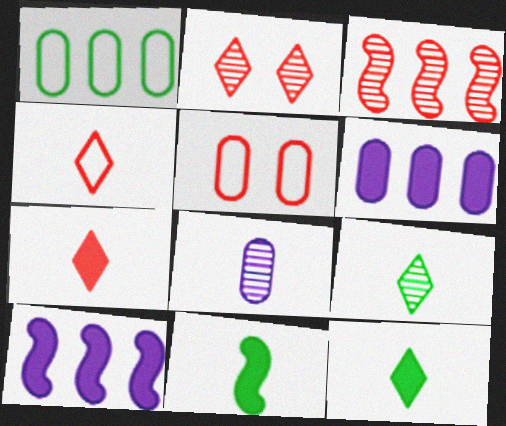[[3, 5, 7], 
[4, 8, 11], 
[5, 9, 10]]